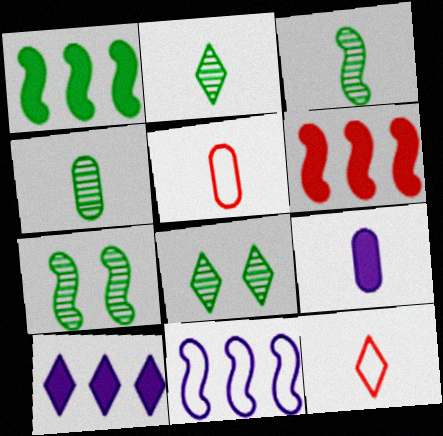[[2, 3, 4], 
[3, 9, 12], 
[4, 5, 9], 
[5, 7, 10], 
[8, 10, 12]]